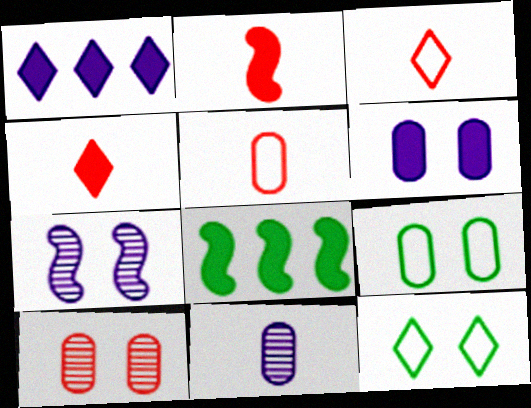[[4, 6, 8], 
[6, 9, 10]]